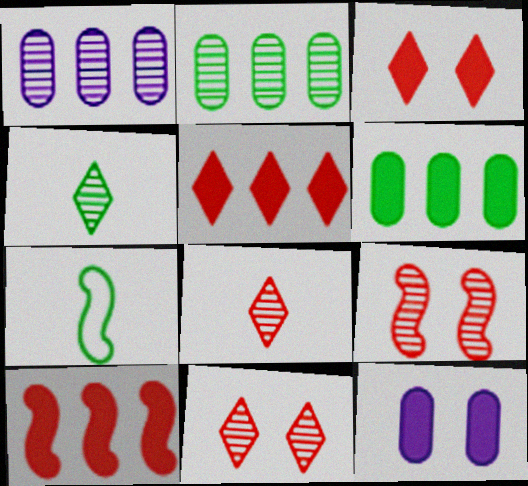[[1, 3, 7], 
[1, 4, 9]]